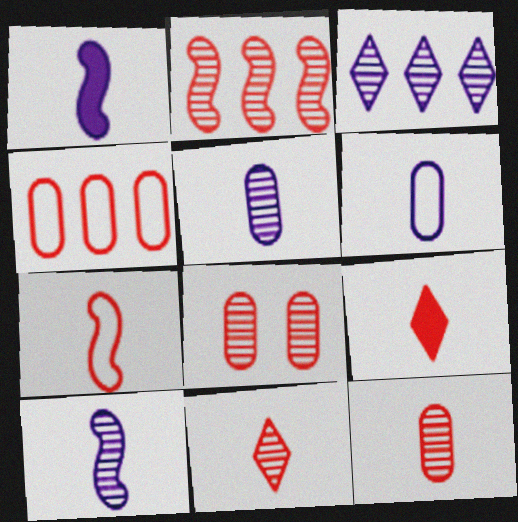[[2, 8, 11], 
[7, 9, 12]]